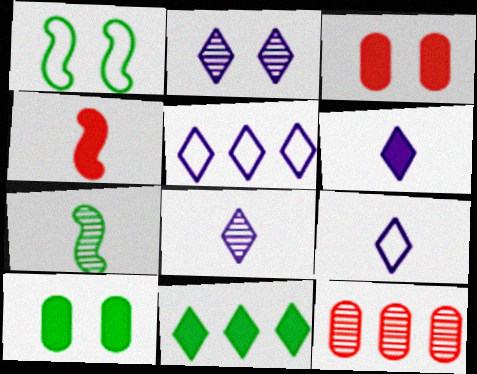[[1, 2, 3], 
[1, 6, 12], 
[2, 5, 6], 
[2, 7, 12], 
[3, 5, 7], 
[6, 8, 9]]